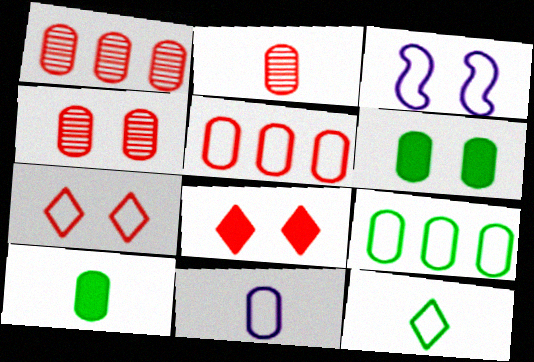[[1, 2, 4], 
[1, 6, 11], 
[2, 10, 11], 
[3, 5, 12]]